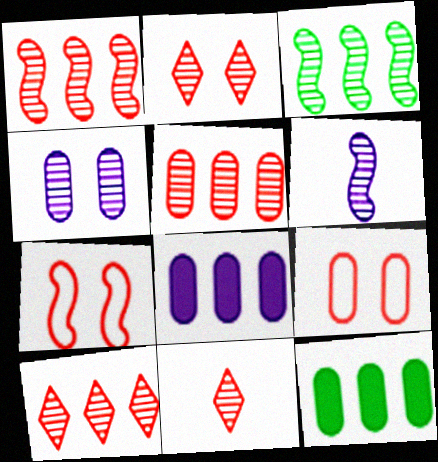[[1, 5, 10], 
[2, 10, 11], 
[3, 4, 11]]